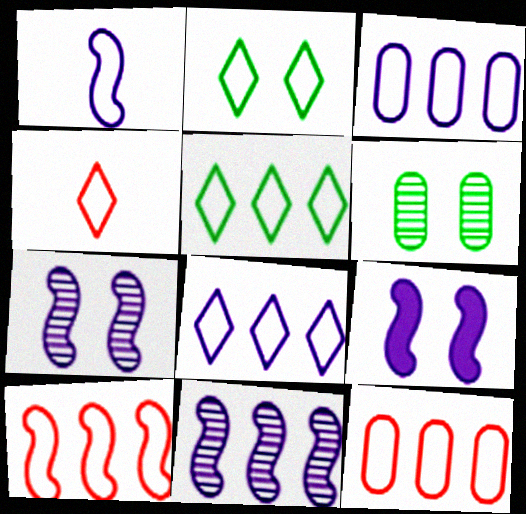[[1, 2, 12], 
[1, 9, 11], 
[2, 4, 8], 
[3, 5, 10]]